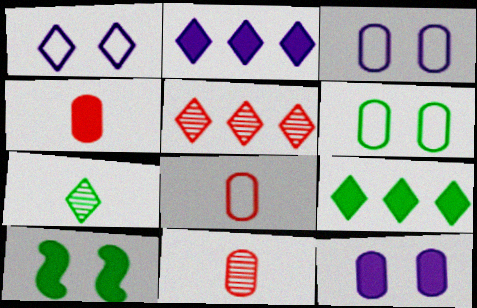[[2, 4, 10], 
[4, 8, 11]]